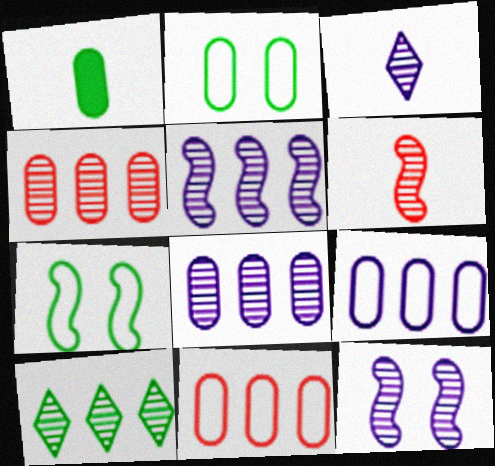[[1, 7, 10], 
[3, 8, 12], 
[4, 5, 10]]